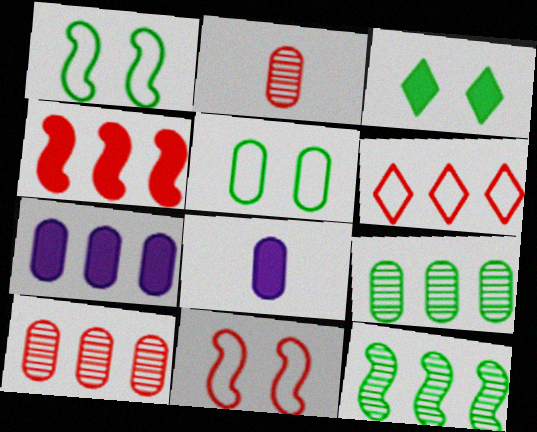[[2, 5, 7], 
[3, 4, 8], 
[4, 6, 10], 
[5, 8, 10], 
[6, 7, 12]]